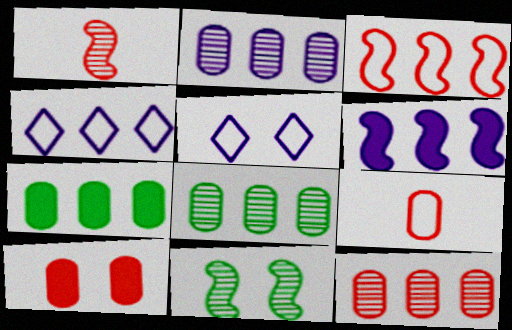[[1, 5, 7], 
[2, 4, 6], 
[2, 8, 12], 
[5, 10, 11], 
[9, 10, 12]]